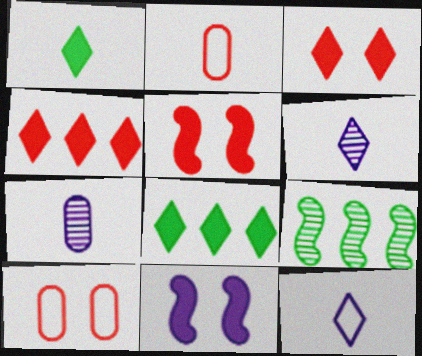[]